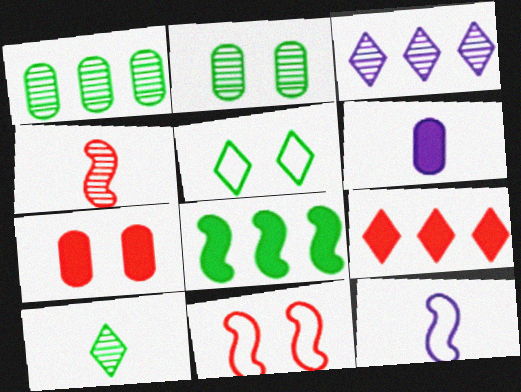[[2, 3, 4], 
[2, 9, 12]]